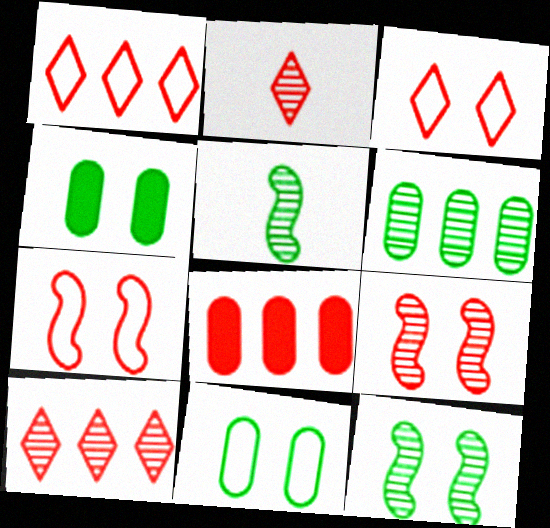[[2, 7, 8]]